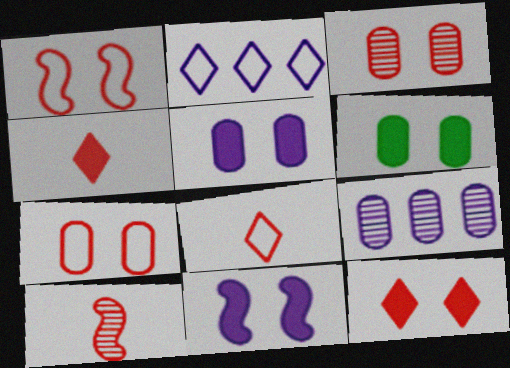[[1, 3, 12], 
[2, 6, 10], 
[6, 11, 12]]